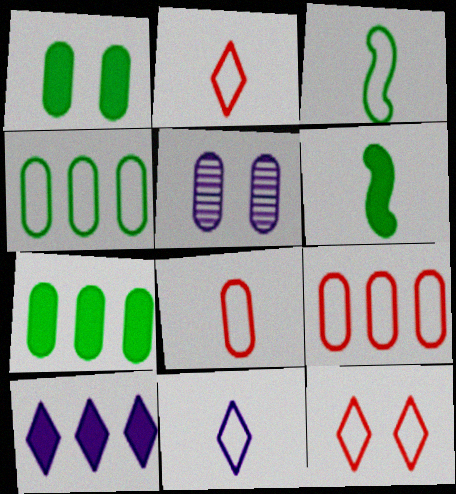[[3, 8, 11], 
[5, 7, 8]]